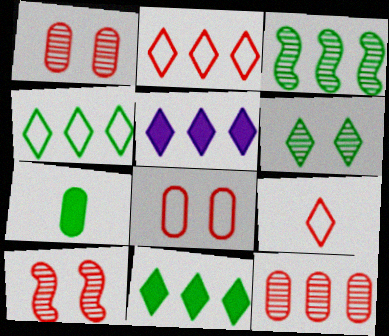[[5, 6, 9]]